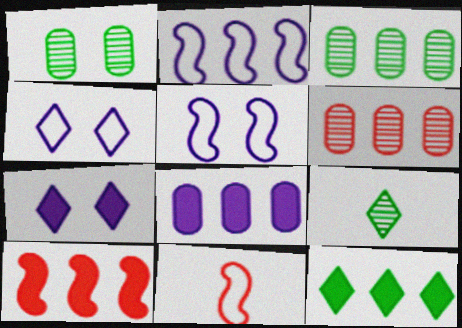[[2, 6, 12], 
[3, 7, 11], 
[8, 10, 12]]